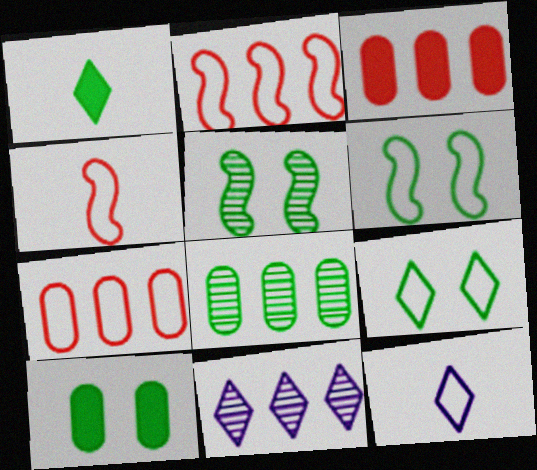[[1, 6, 8], 
[3, 5, 12], 
[4, 10, 11], 
[5, 9, 10], 
[6, 7, 12]]